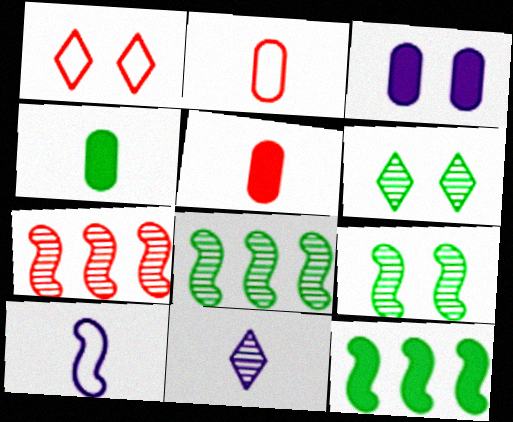[[1, 3, 9], 
[1, 5, 7]]